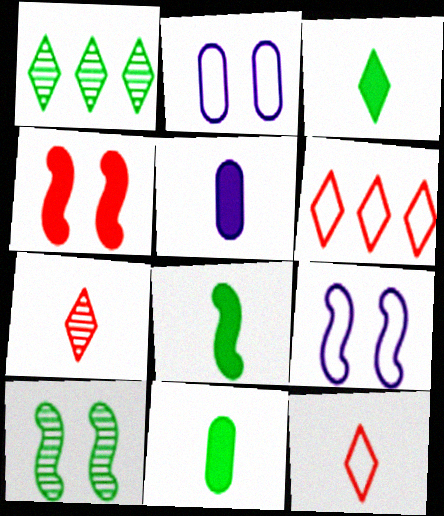[[3, 8, 11], 
[4, 9, 10], 
[5, 6, 10]]